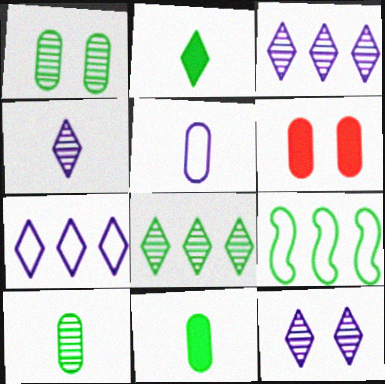[[1, 2, 9], 
[3, 4, 12], 
[4, 6, 9]]